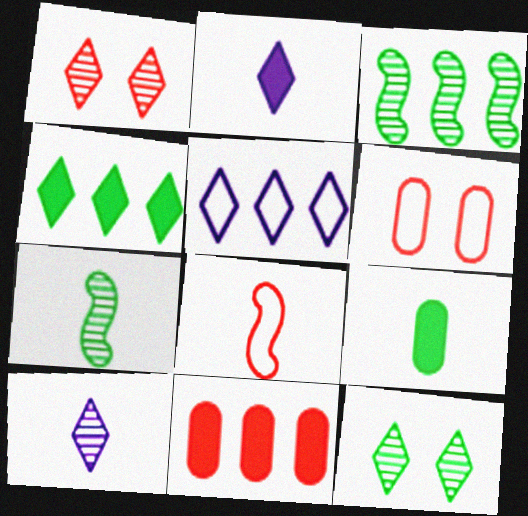[[1, 8, 11], 
[2, 3, 6], 
[3, 5, 11], 
[8, 9, 10]]